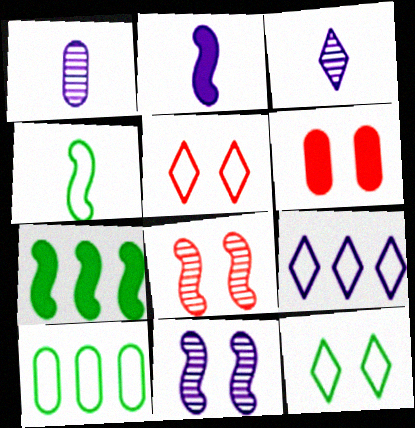[[1, 5, 7], 
[1, 6, 10], 
[4, 10, 12], 
[5, 6, 8], 
[6, 11, 12]]